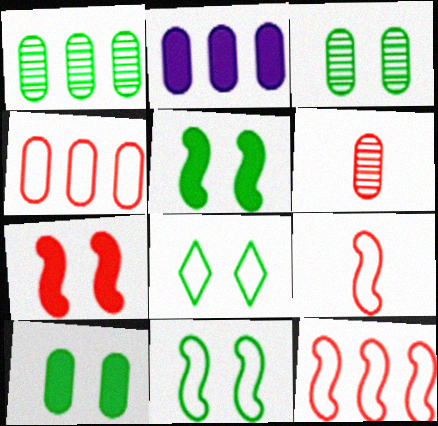[[1, 2, 4], 
[3, 5, 8]]